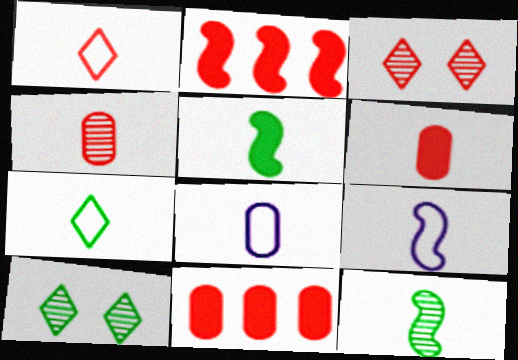[[2, 8, 10], 
[9, 10, 11]]